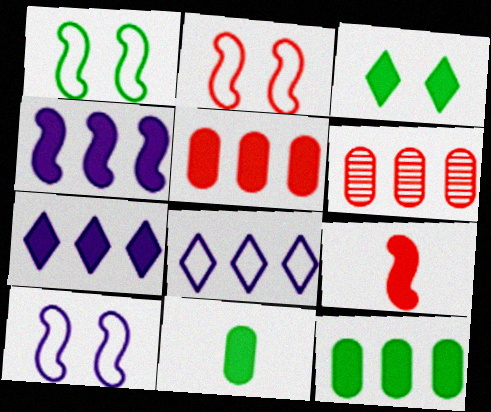[[1, 2, 10]]